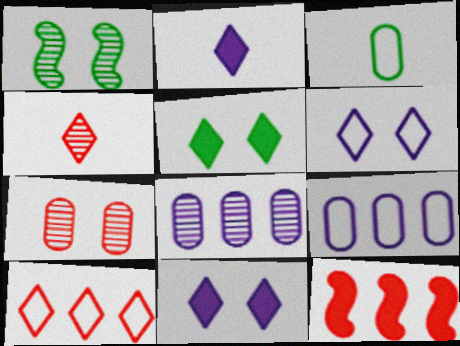[[1, 4, 8]]